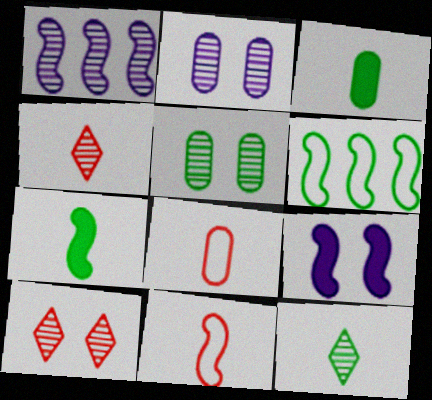[[1, 4, 5]]